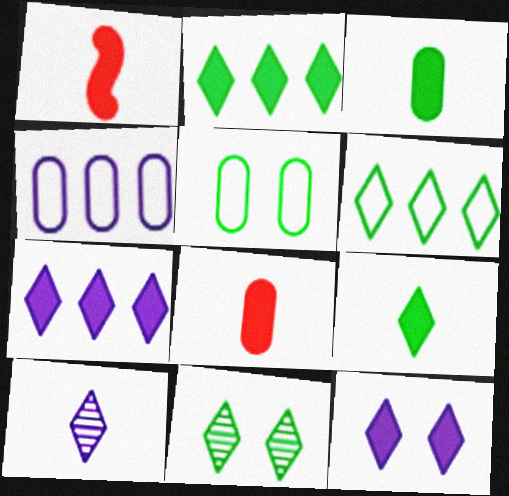[[1, 4, 11], 
[6, 9, 11]]